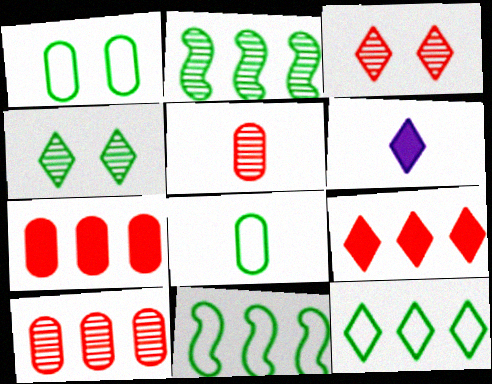[[3, 6, 12]]